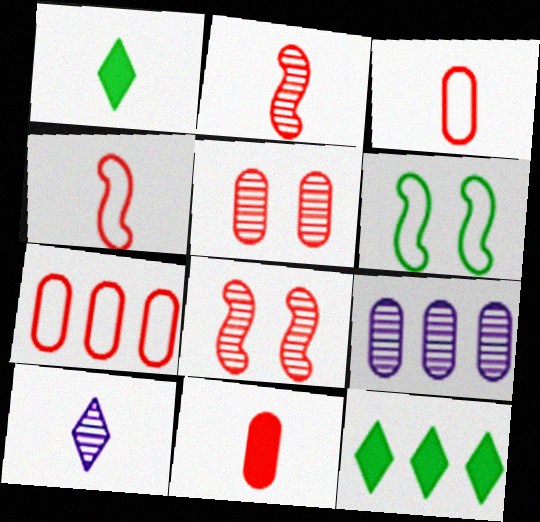[[5, 7, 11]]